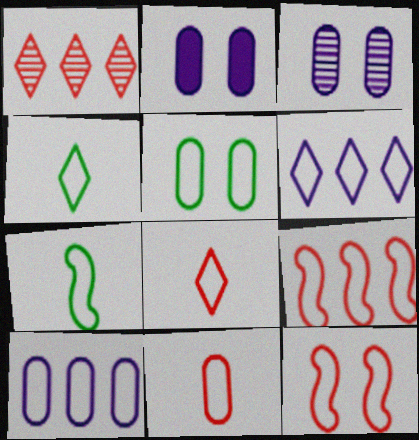[[1, 2, 7], 
[4, 10, 12], 
[5, 10, 11]]